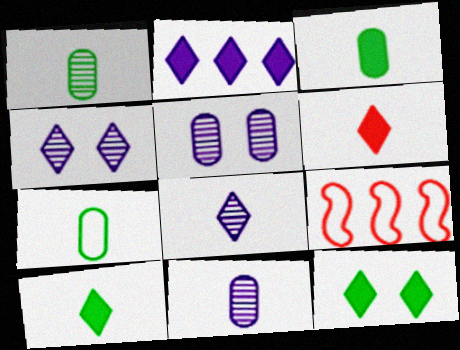[[1, 3, 7], 
[2, 6, 12], 
[3, 4, 9], 
[5, 9, 10], 
[9, 11, 12]]